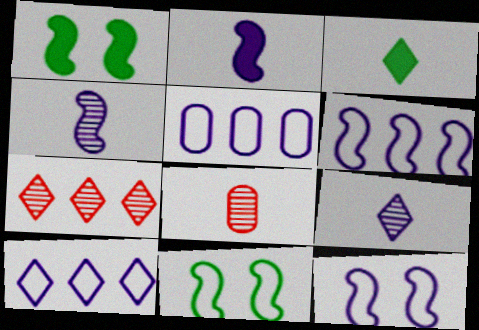[[1, 8, 10], 
[5, 6, 10]]